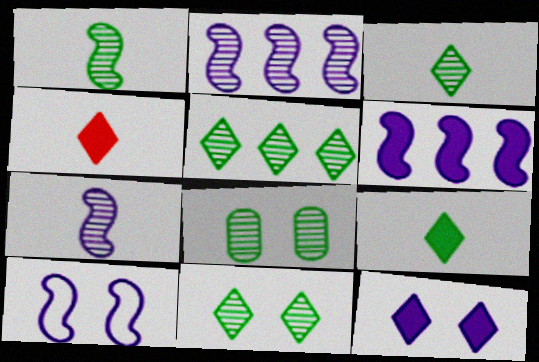[[1, 5, 8], 
[3, 5, 11], 
[6, 7, 10]]